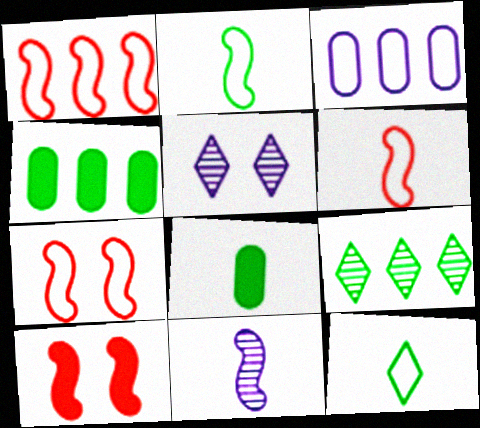[[1, 5, 8], 
[1, 6, 7], 
[3, 7, 12], 
[4, 5, 6]]